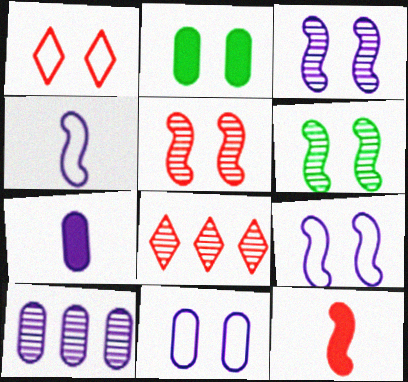[[1, 2, 3], 
[2, 4, 8], 
[3, 5, 6], 
[7, 10, 11]]